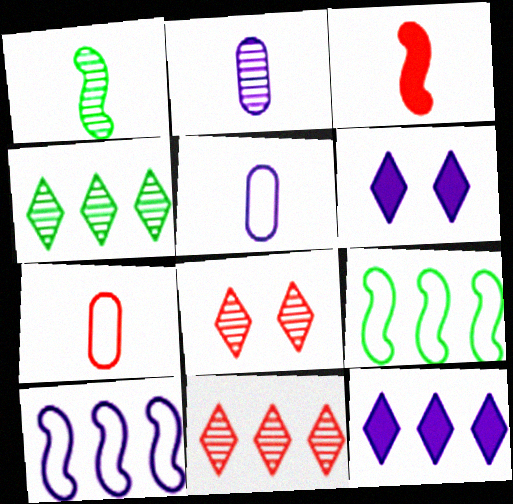[[2, 6, 10]]